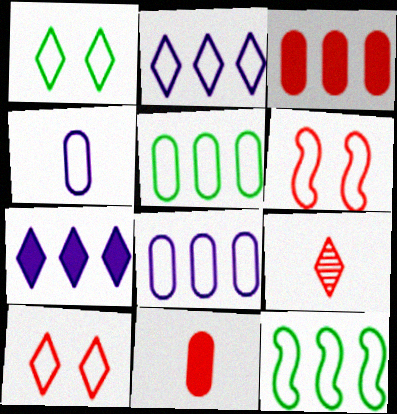[[1, 7, 9], 
[3, 6, 9], 
[4, 10, 12]]